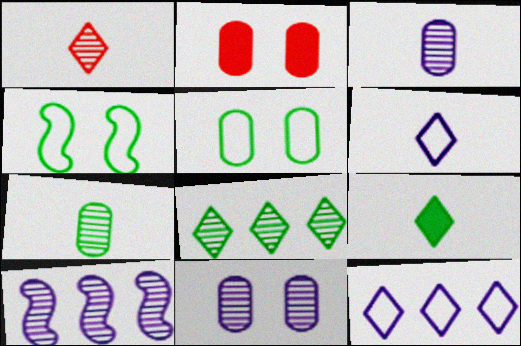[[1, 6, 9], 
[2, 5, 11]]